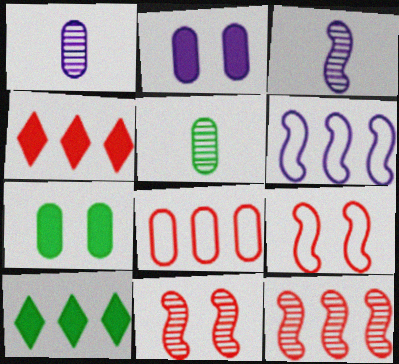[[1, 7, 8], 
[1, 9, 10], 
[2, 5, 8], 
[4, 8, 12]]